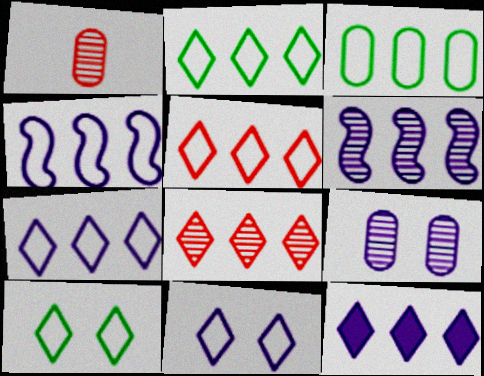[[2, 5, 7], 
[2, 8, 12], 
[3, 4, 5]]